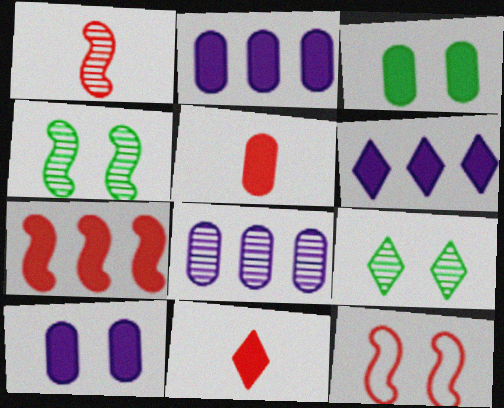[[1, 7, 12], 
[1, 8, 9], 
[2, 3, 5], 
[9, 10, 12]]